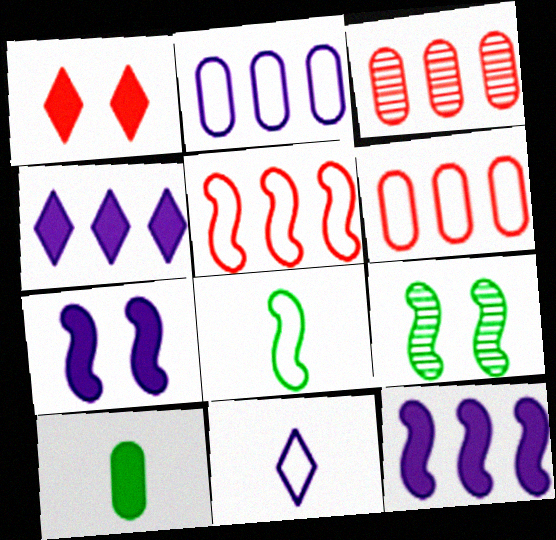[[1, 10, 12]]